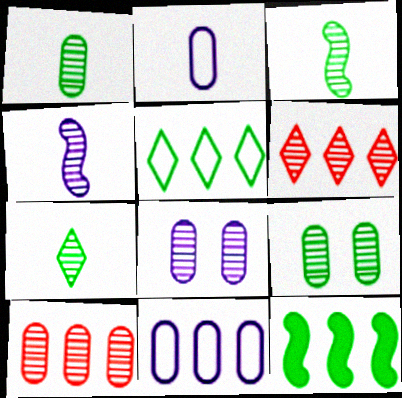[[1, 3, 7], 
[1, 8, 10], 
[3, 6, 8], 
[4, 6, 9], 
[6, 11, 12]]